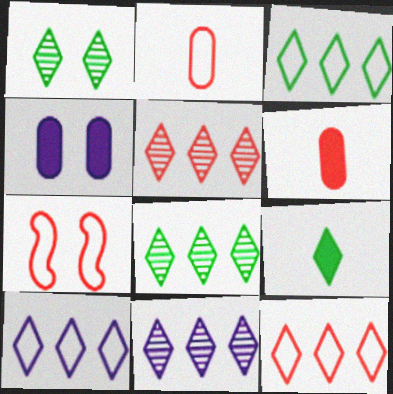[[1, 3, 9], 
[1, 4, 7], 
[2, 7, 12], 
[3, 10, 12], 
[5, 6, 7], 
[5, 8, 11]]